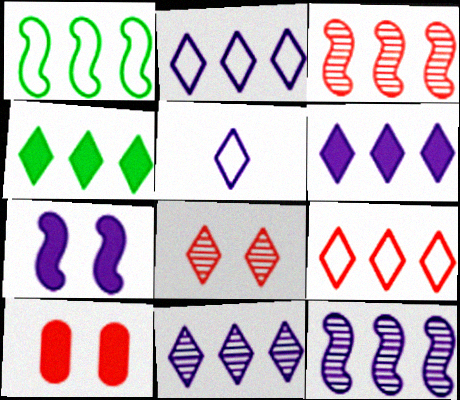[[2, 6, 11], 
[4, 5, 8], 
[4, 9, 11]]